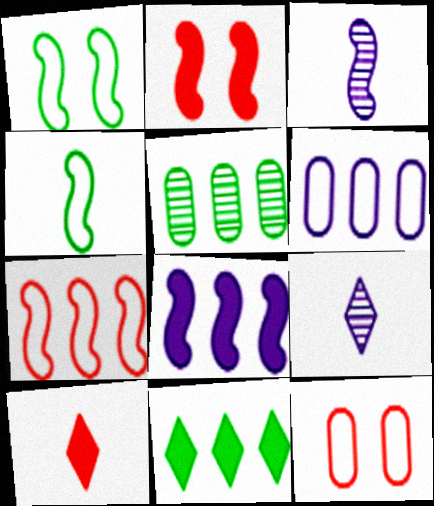[[3, 11, 12]]